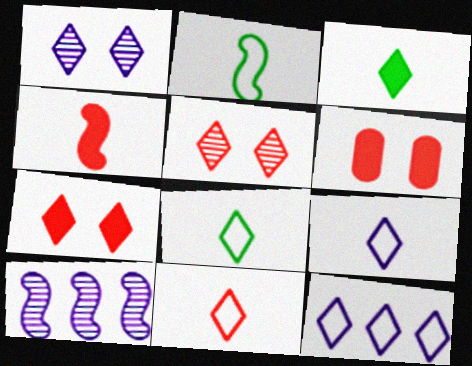[[3, 5, 12], 
[6, 8, 10], 
[8, 9, 11]]